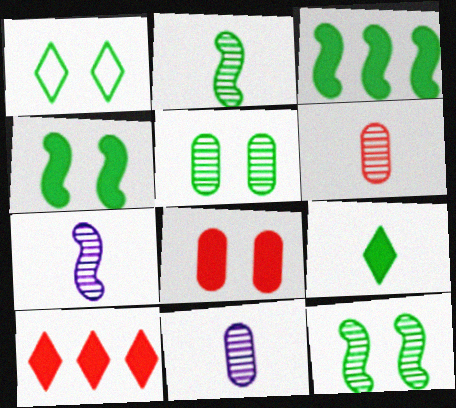[[1, 4, 5]]